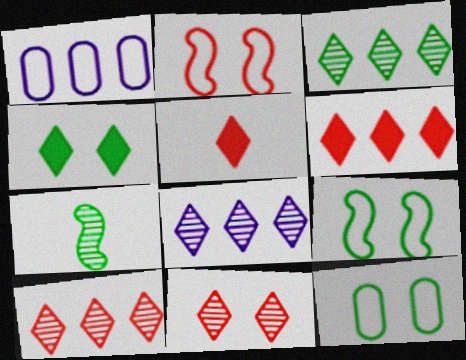[[3, 8, 10]]